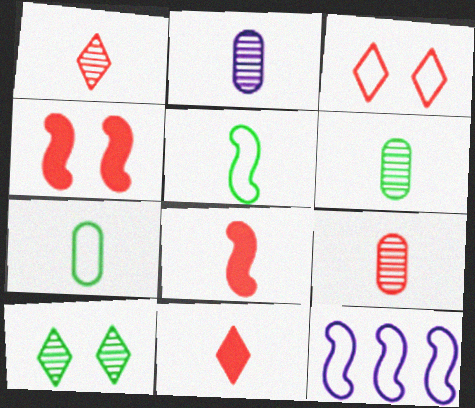[[2, 5, 11], 
[2, 6, 9], 
[3, 7, 12]]